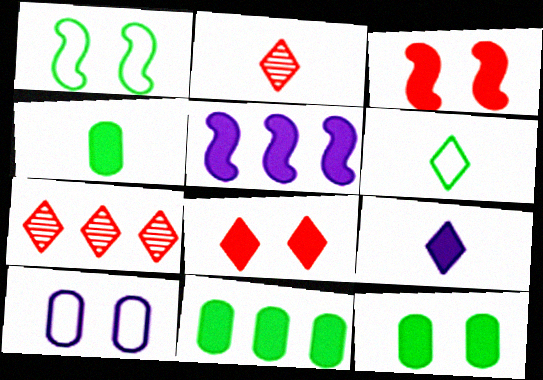[[2, 6, 9], 
[3, 9, 11], 
[4, 5, 8], 
[4, 11, 12]]